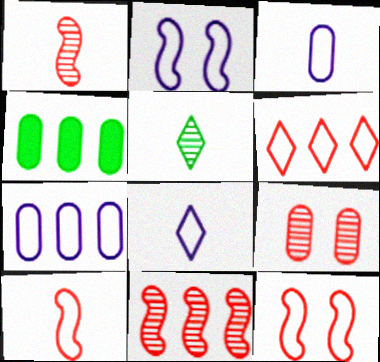[[2, 7, 8], 
[3, 4, 9]]